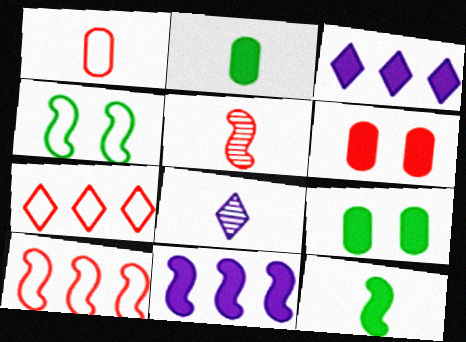[[1, 8, 12], 
[3, 6, 12], 
[4, 5, 11], 
[5, 6, 7], 
[8, 9, 10]]